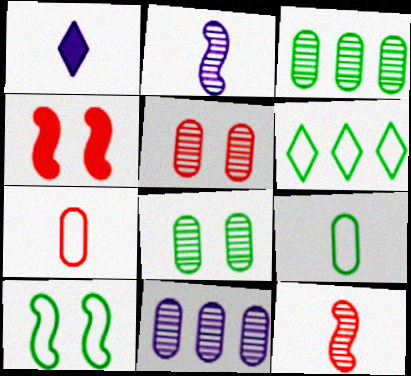[[1, 9, 12], 
[6, 9, 10]]